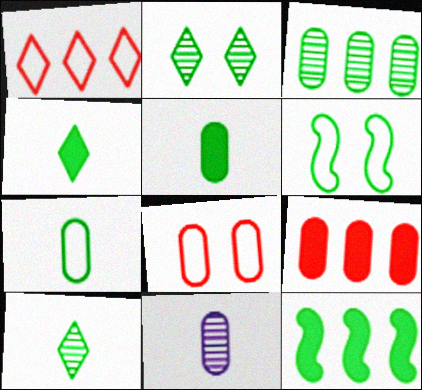[[2, 7, 12], 
[3, 4, 6]]